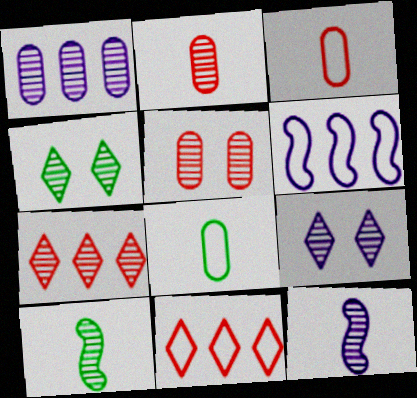[[1, 9, 12]]